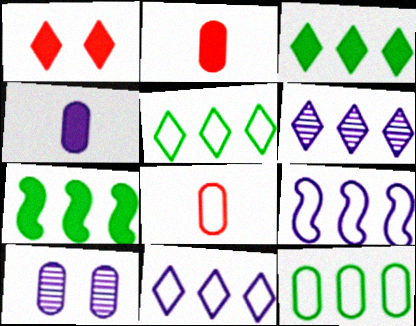[[1, 4, 7], 
[2, 10, 12]]